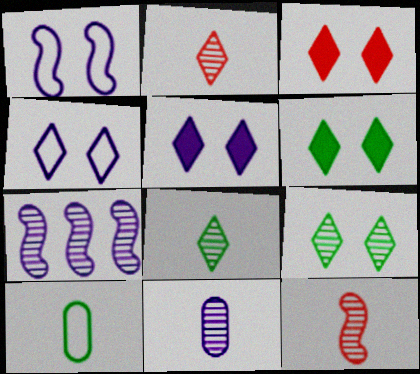[[3, 4, 9], 
[3, 5, 6], 
[3, 7, 10], 
[8, 11, 12]]